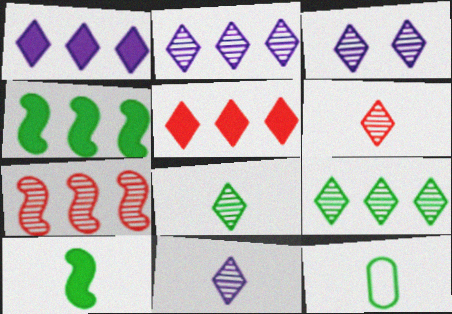[[2, 3, 11], 
[3, 6, 9], 
[6, 8, 11], 
[8, 10, 12]]